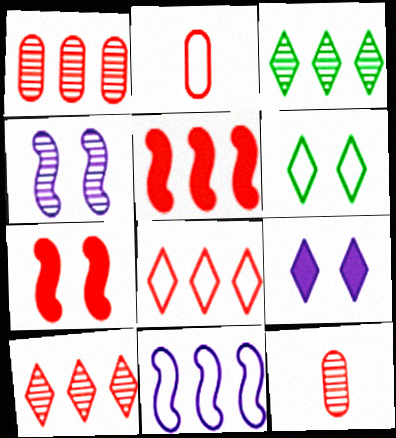[[1, 5, 8], 
[2, 6, 11], 
[2, 7, 10], 
[3, 4, 12], 
[7, 8, 12]]